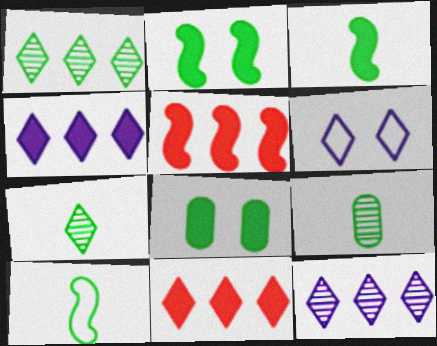[[1, 8, 10], 
[5, 6, 9], 
[6, 7, 11]]